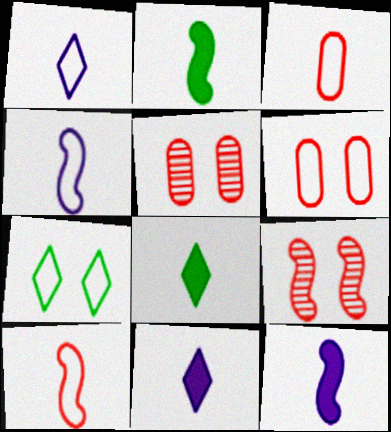[]